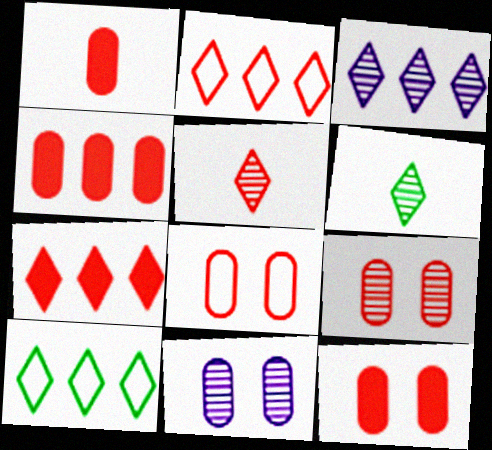[[1, 4, 12], 
[3, 7, 10], 
[8, 9, 12]]